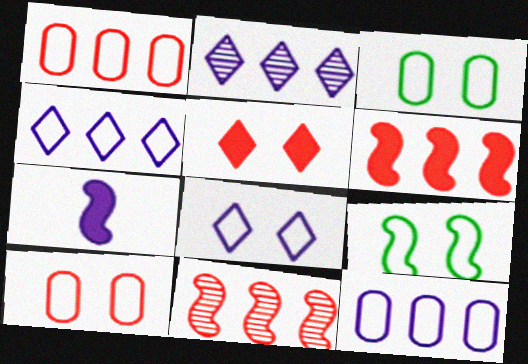[[7, 9, 11], 
[8, 9, 10]]